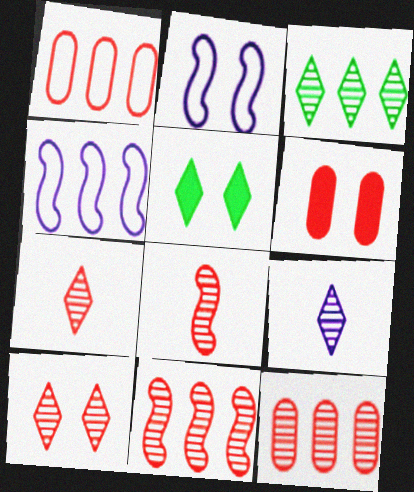[[3, 9, 10], 
[8, 10, 12]]